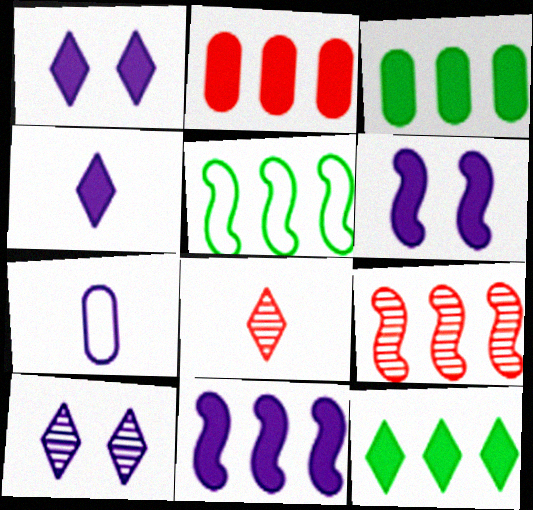[[2, 11, 12], 
[5, 9, 11], 
[7, 10, 11]]